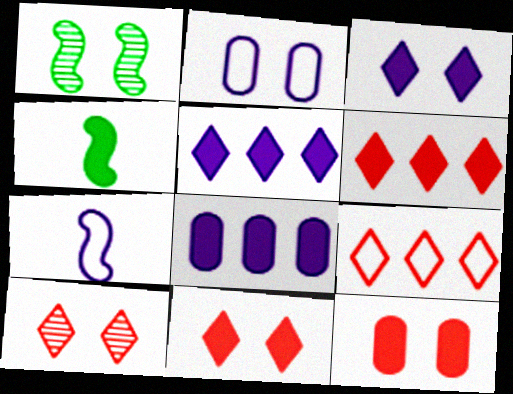[[1, 2, 11], 
[4, 5, 12], 
[4, 8, 11]]